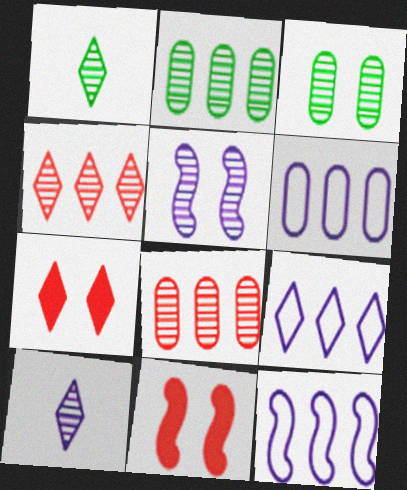[[1, 5, 8], 
[1, 6, 11], 
[1, 7, 9], 
[6, 9, 12]]